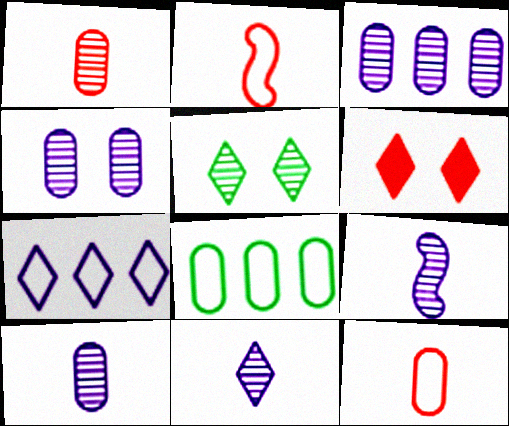[[3, 4, 10], 
[6, 8, 9], 
[9, 10, 11]]